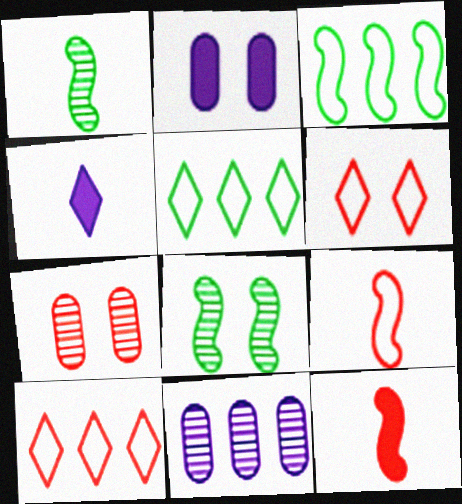[[1, 2, 10], 
[2, 6, 8], 
[3, 4, 7], 
[7, 10, 12]]